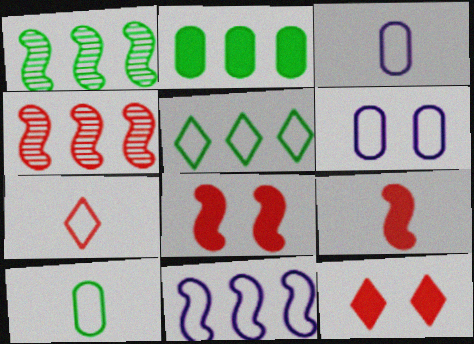[[1, 2, 5], 
[1, 3, 12]]